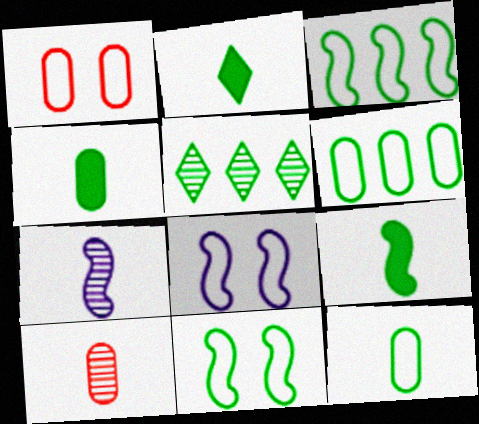[[2, 4, 9], 
[4, 5, 11]]